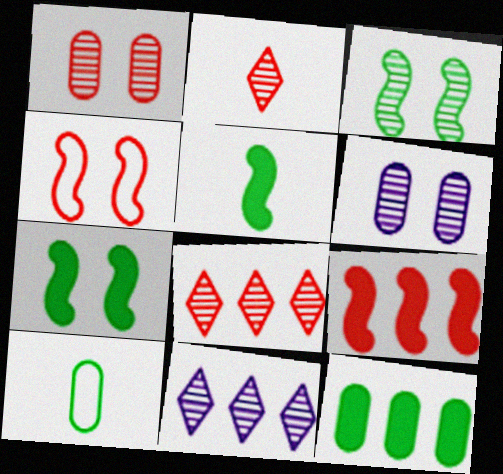[]